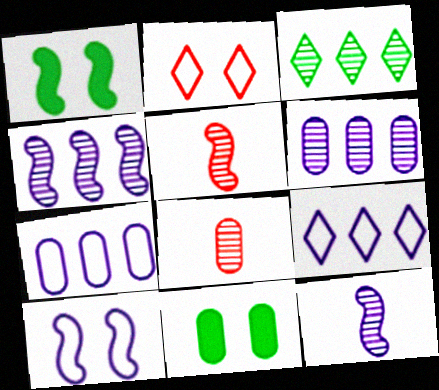[[1, 8, 9], 
[5, 9, 11], 
[7, 8, 11]]